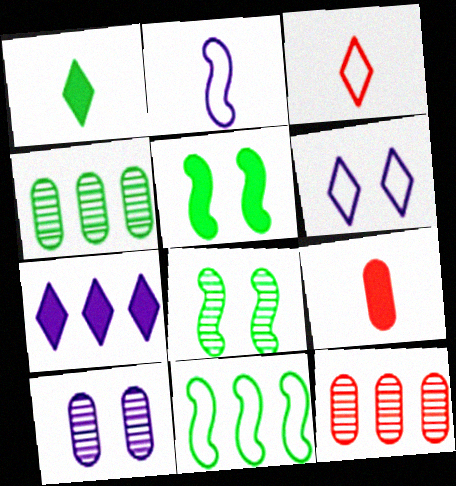[[2, 7, 10], 
[5, 7, 9], 
[7, 11, 12]]